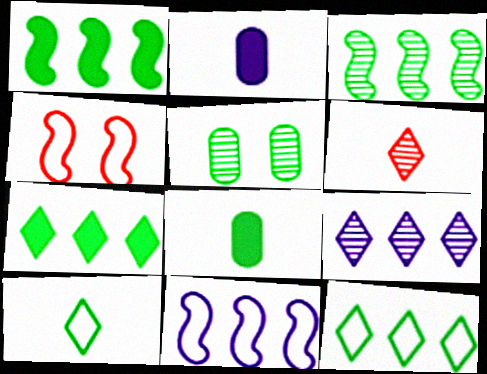[[1, 5, 10], 
[4, 8, 9]]